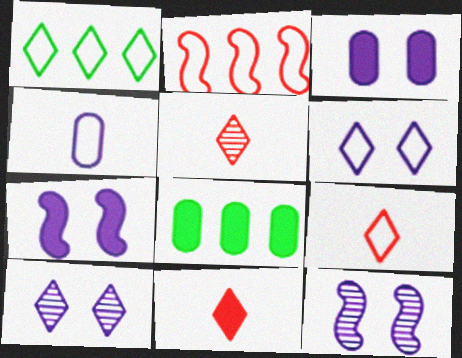[[1, 6, 9], 
[1, 10, 11], 
[3, 6, 12], 
[5, 9, 11], 
[7, 8, 11], 
[8, 9, 12]]